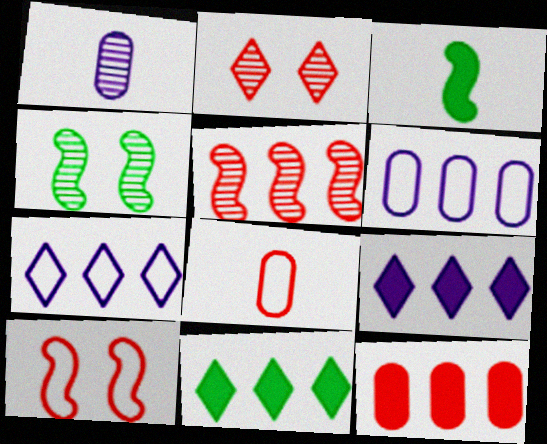[[1, 10, 11], 
[2, 3, 6], 
[4, 8, 9], 
[5, 6, 11]]